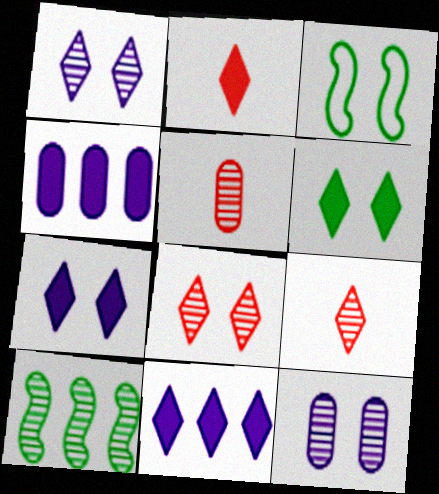[[1, 5, 10], 
[2, 6, 11], 
[3, 4, 9], 
[3, 5, 11], 
[9, 10, 12]]